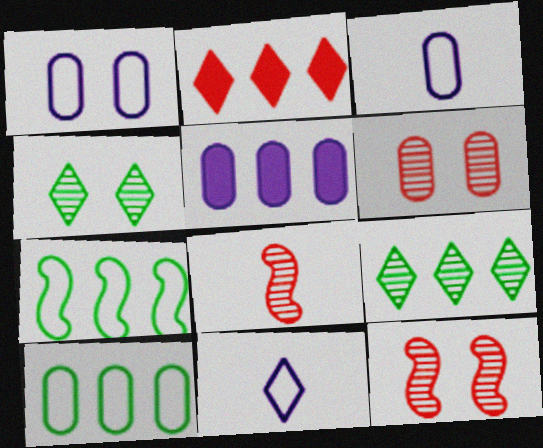[[2, 4, 11]]